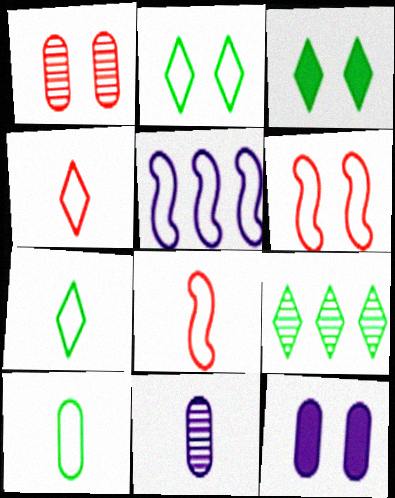[[3, 7, 9], 
[8, 9, 12]]